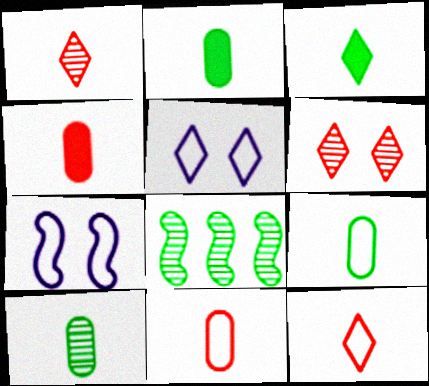[[2, 9, 10], 
[4, 5, 8]]